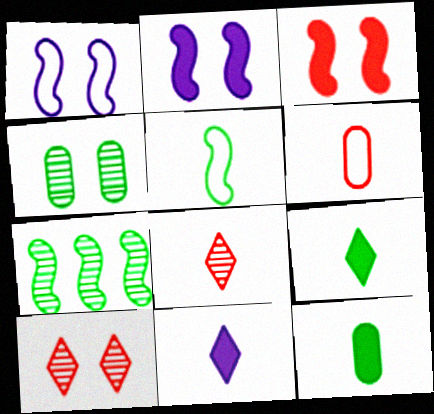[]